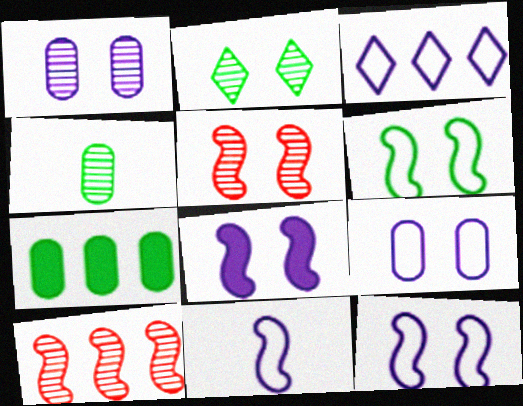[[1, 2, 5], 
[3, 7, 10], 
[3, 9, 11], 
[5, 6, 8]]